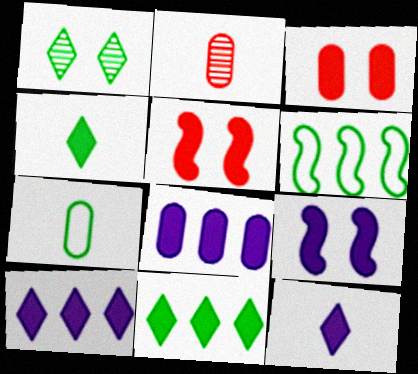[[4, 5, 8], 
[8, 9, 12]]